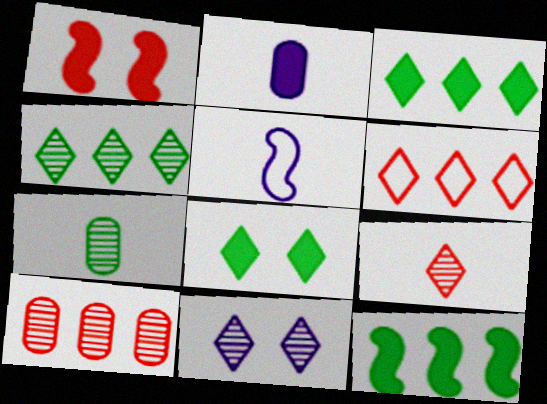[[1, 2, 3], 
[4, 9, 11], 
[5, 8, 10]]